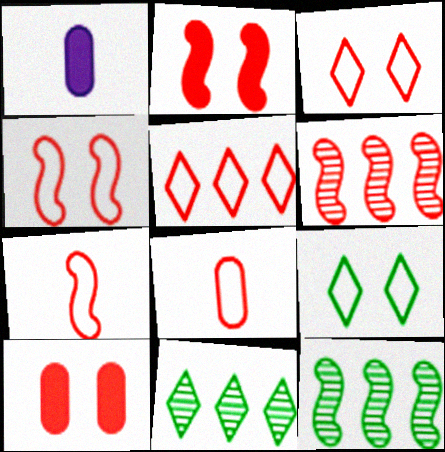[[1, 3, 12], 
[1, 4, 11], 
[1, 6, 9], 
[2, 6, 7], 
[4, 5, 8]]